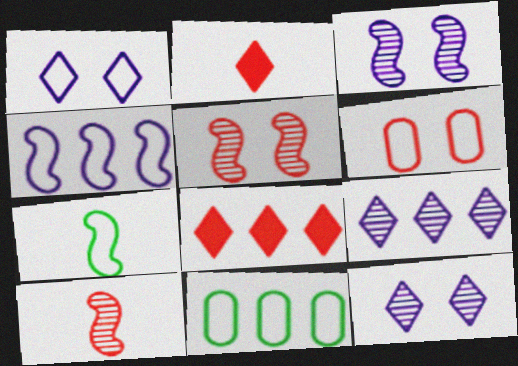[[2, 3, 11], 
[6, 8, 10]]